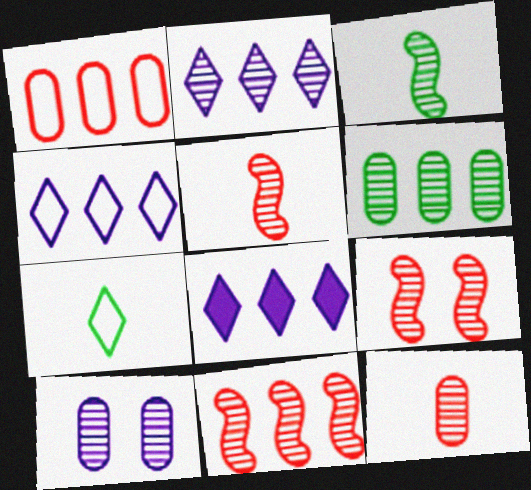[[2, 4, 8], 
[2, 6, 11], 
[5, 9, 11], 
[6, 10, 12]]